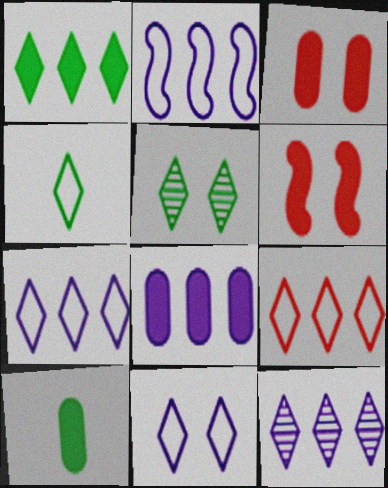[[1, 4, 5], 
[1, 9, 12], 
[2, 8, 12], 
[3, 8, 10], 
[4, 9, 11]]